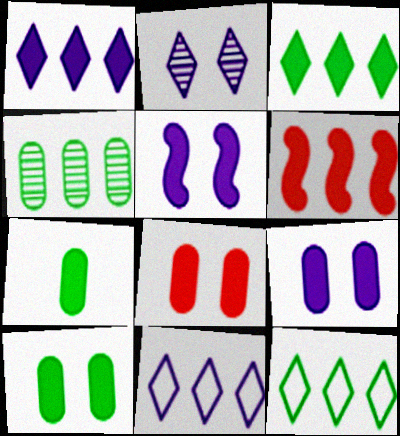[[4, 6, 11], 
[8, 9, 10]]